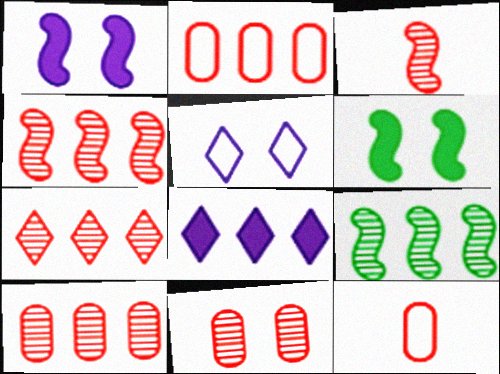[[2, 8, 9], 
[3, 7, 11], 
[4, 7, 10], 
[5, 6, 11]]